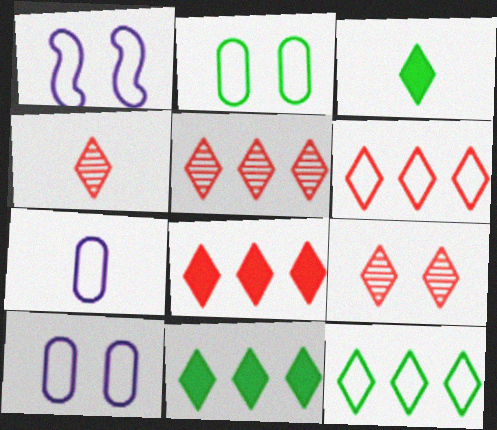[[4, 5, 9], 
[5, 6, 8]]